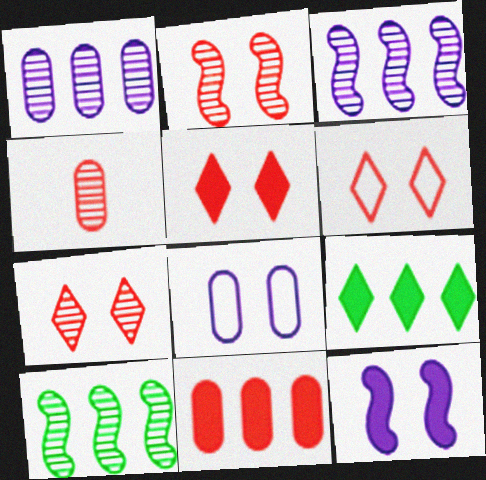[[5, 6, 7]]